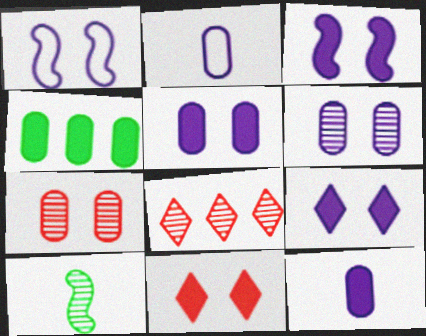[[1, 6, 9], 
[2, 4, 7], 
[3, 5, 9], 
[6, 8, 10]]